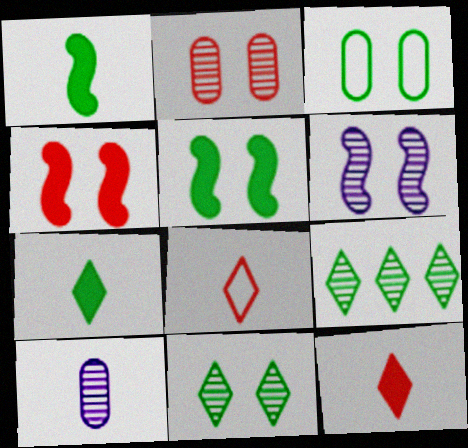[[1, 3, 9], 
[1, 8, 10], 
[2, 6, 11], 
[3, 5, 11]]